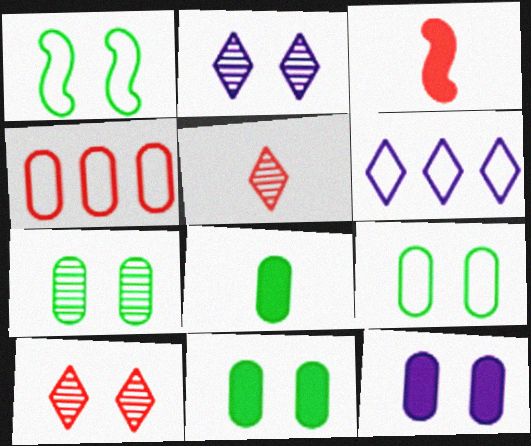[[1, 10, 12], 
[3, 4, 10], 
[3, 6, 7], 
[7, 9, 11]]